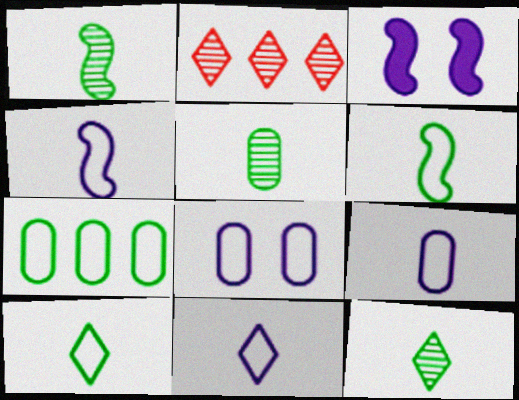[[1, 5, 12], 
[4, 9, 11]]